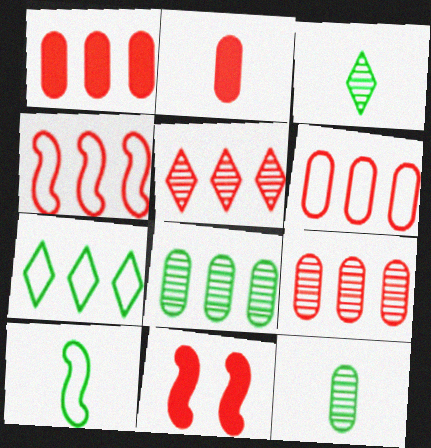[[1, 4, 5], 
[1, 6, 9]]